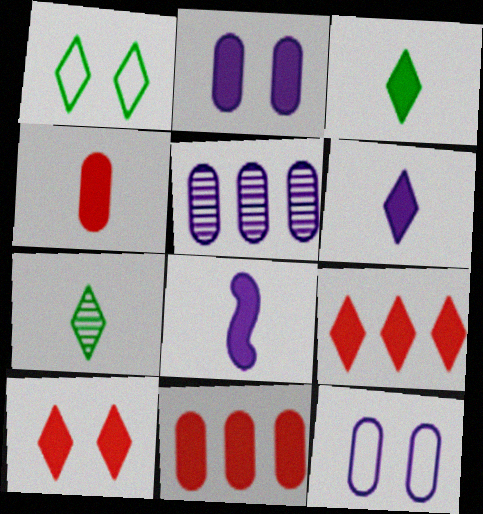[[3, 4, 8]]